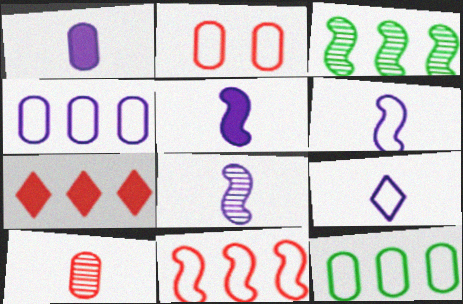[[1, 8, 9], 
[3, 4, 7], 
[5, 6, 8]]